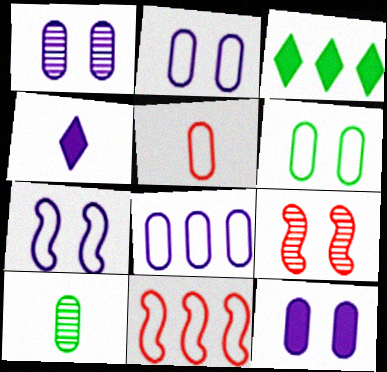[[1, 2, 12], 
[5, 6, 8]]